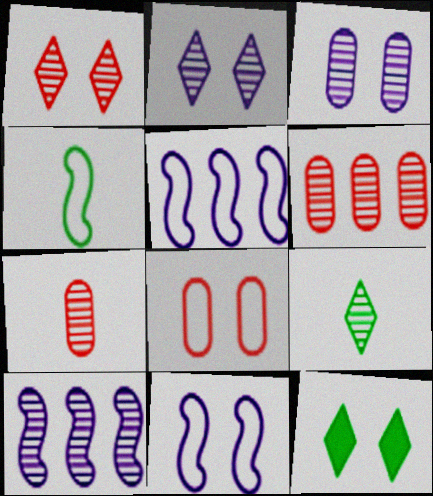[[5, 7, 12]]